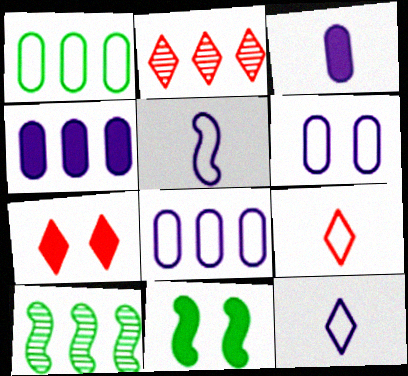[[2, 7, 9]]